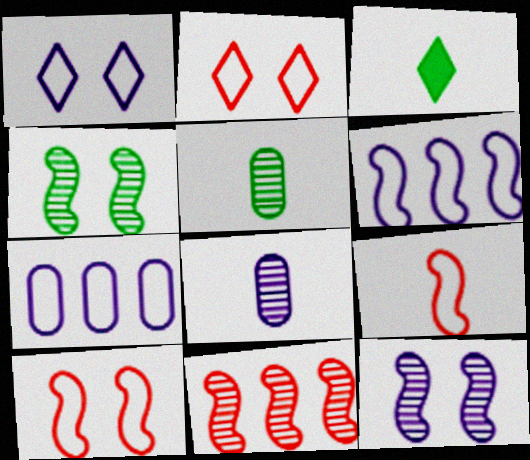[[3, 8, 9]]